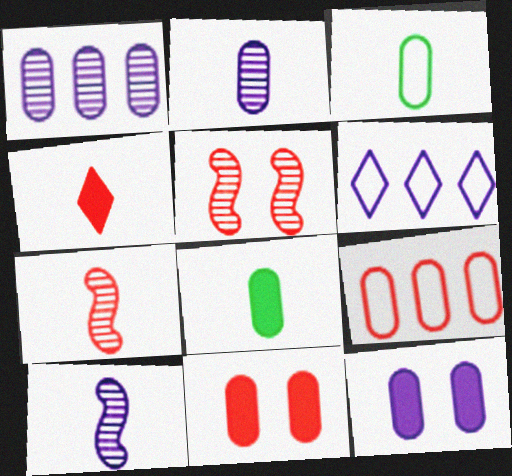[[1, 3, 11], 
[3, 4, 10], 
[4, 5, 9], 
[5, 6, 8], 
[6, 10, 12]]